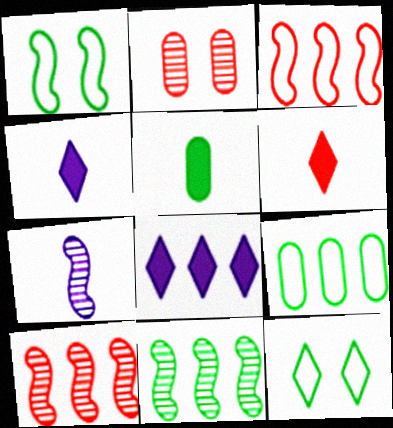[[2, 3, 6], 
[5, 11, 12], 
[8, 9, 10]]